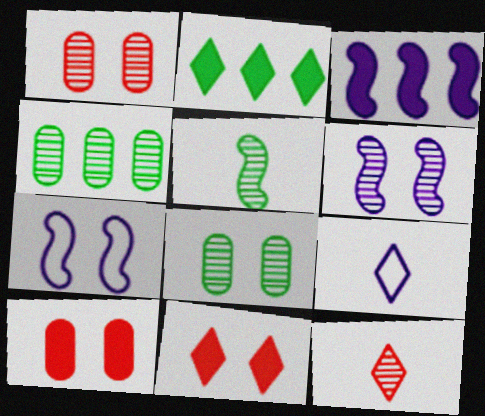[[4, 6, 12], 
[7, 8, 11]]